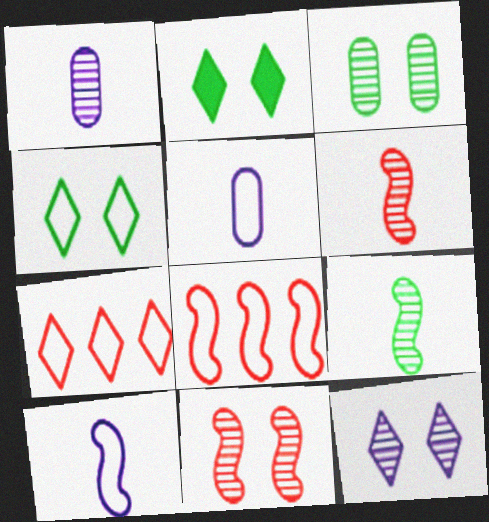[[1, 2, 8], 
[3, 11, 12], 
[4, 5, 8]]